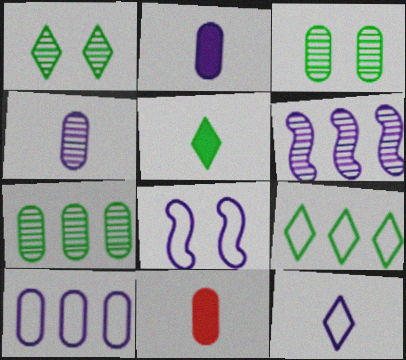[[1, 5, 9], 
[3, 10, 11], 
[8, 10, 12]]